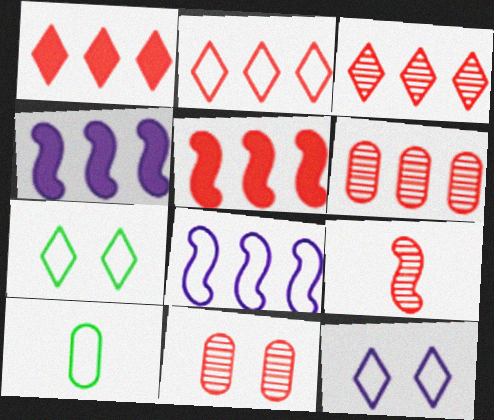[[1, 2, 3], 
[2, 5, 6], 
[3, 9, 11]]